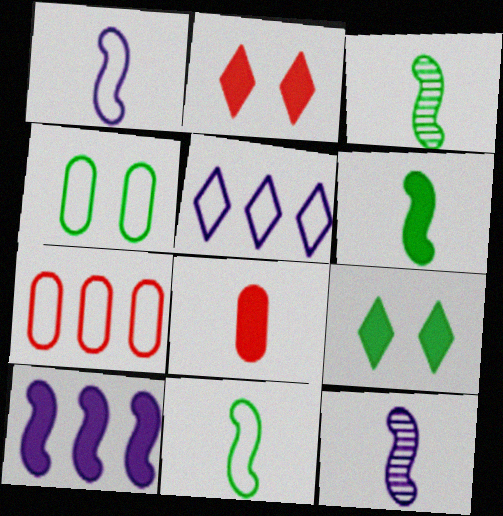[[3, 6, 11], 
[7, 9, 12], 
[8, 9, 10]]